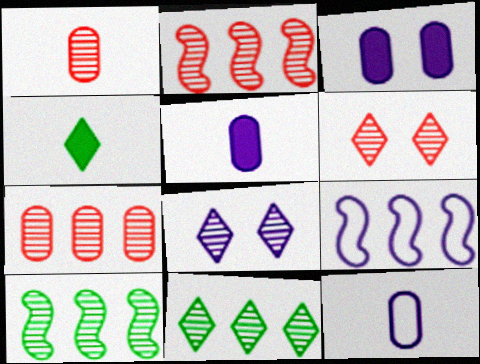[[1, 2, 6], 
[1, 8, 10], 
[5, 8, 9]]